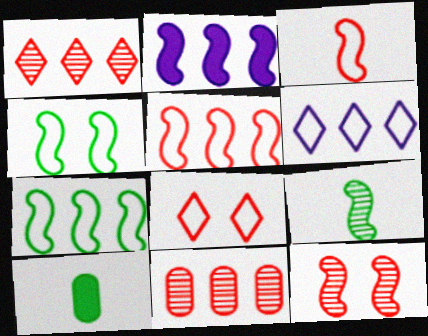[[6, 10, 12]]